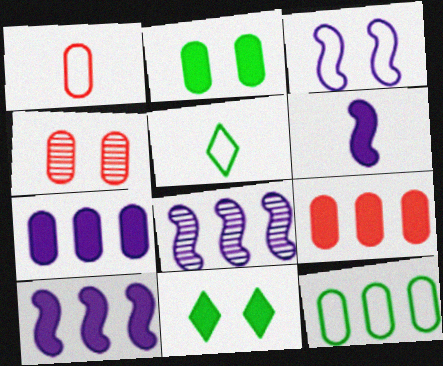[[1, 4, 9], 
[1, 8, 11], 
[3, 4, 11], 
[3, 6, 8], 
[4, 5, 10], 
[6, 9, 11]]